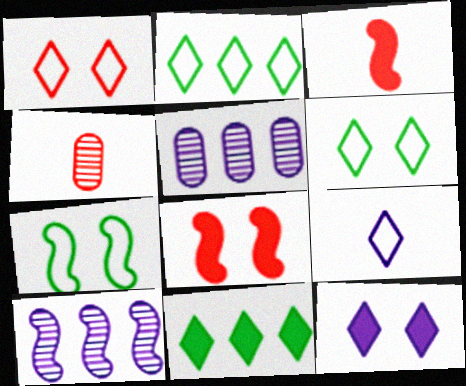[[1, 2, 9], 
[3, 5, 6], 
[3, 7, 10]]